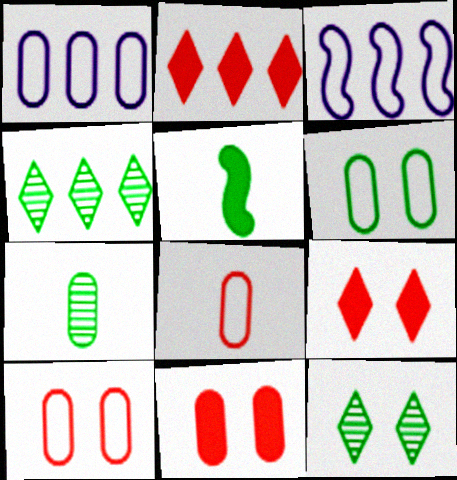[[1, 6, 8], 
[1, 7, 11], 
[3, 7, 9], 
[4, 5, 6]]